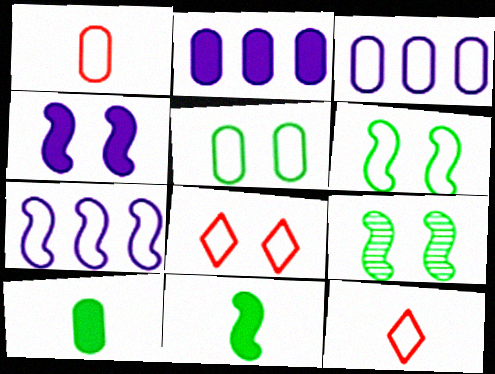[[1, 3, 5], 
[2, 9, 12], 
[3, 6, 12], 
[5, 7, 12]]